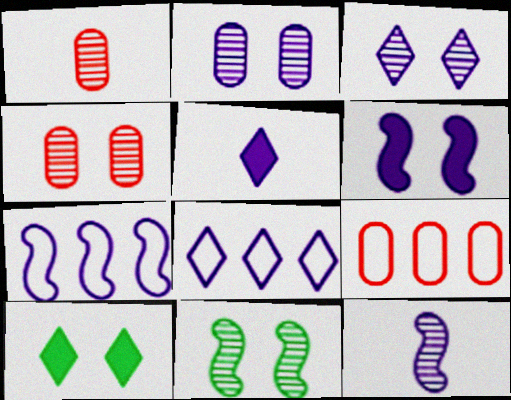[[1, 7, 10], 
[2, 5, 7], 
[3, 4, 11], 
[3, 5, 8], 
[5, 9, 11], 
[6, 7, 12], 
[9, 10, 12]]